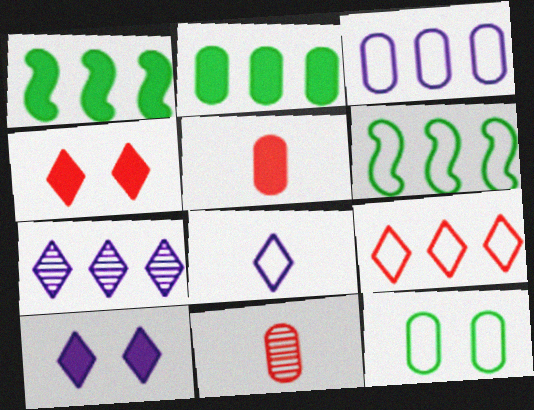[[1, 5, 10], 
[3, 6, 9], 
[6, 10, 11], 
[7, 8, 10]]